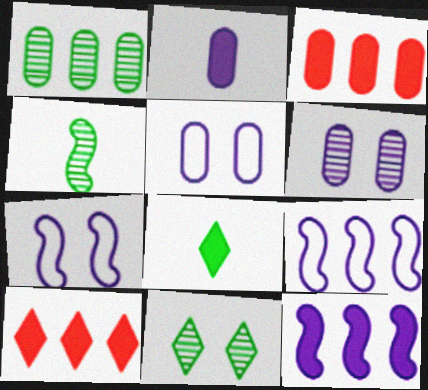[[1, 4, 11], 
[1, 9, 10], 
[4, 5, 10]]